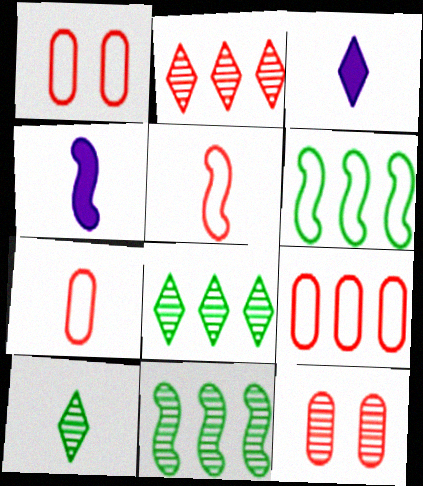[[1, 3, 11], 
[1, 4, 8], 
[1, 7, 9], 
[3, 6, 12], 
[4, 7, 10]]